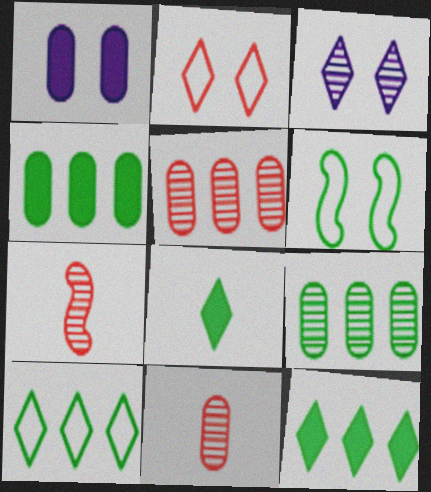[[1, 7, 10], 
[3, 7, 9], 
[6, 8, 9]]